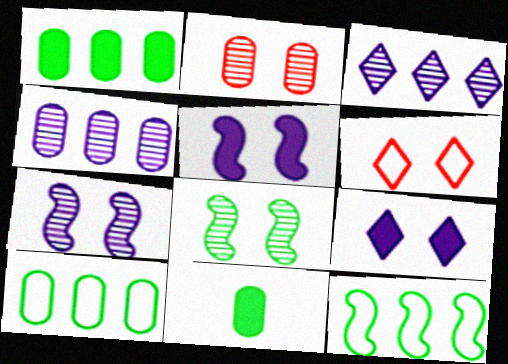[]